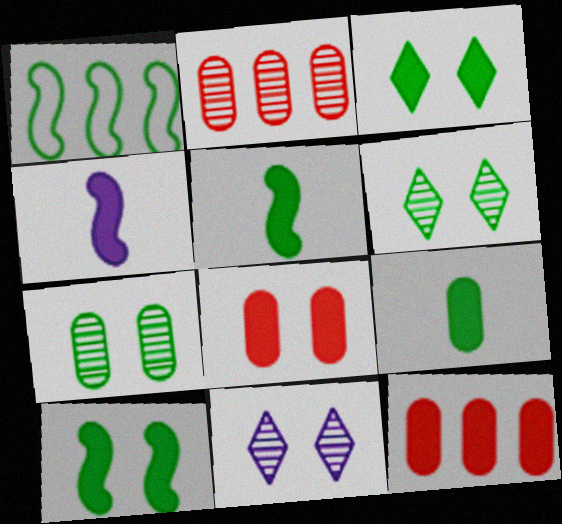[[1, 6, 9], 
[3, 4, 12]]